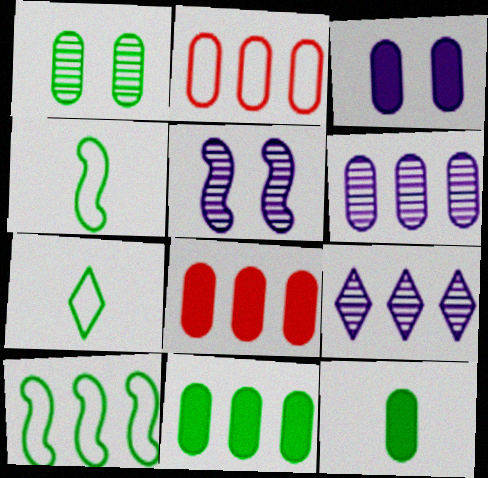[[2, 6, 11], 
[3, 8, 12], 
[5, 7, 8], 
[8, 9, 10]]